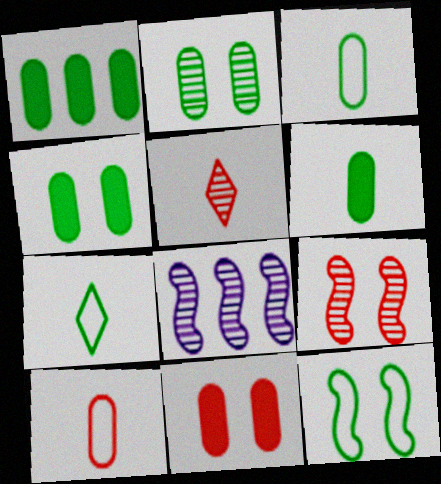[[1, 2, 3], 
[1, 4, 6], 
[2, 5, 8], 
[7, 8, 11]]